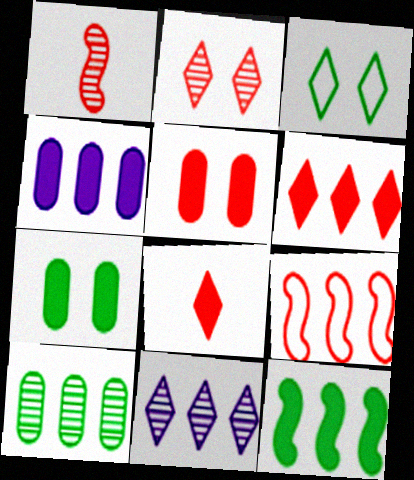[[1, 3, 4], 
[3, 8, 11], 
[4, 6, 12]]